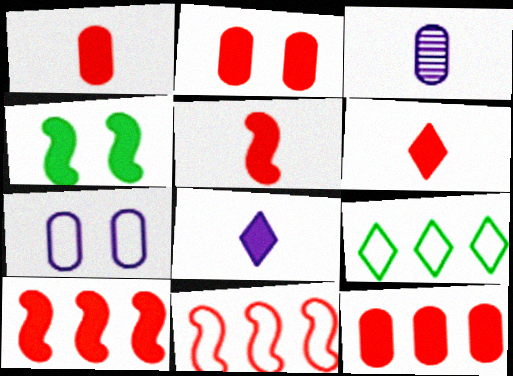[[1, 2, 12], 
[1, 5, 6], 
[2, 6, 10], 
[4, 8, 12]]